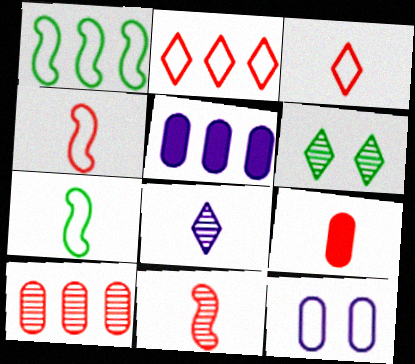[[1, 3, 12], 
[2, 7, 12], 
[3, 9, 11], 
[4, 5, 6], 
[7, 8, 9]]